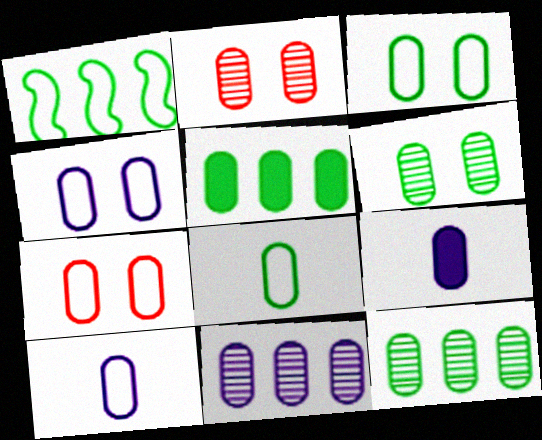[[2, 5, 10], 
[3, 4, 7], 
[4, 9, 11], 
[5, 6, 8], 
[7, 9, 12]]